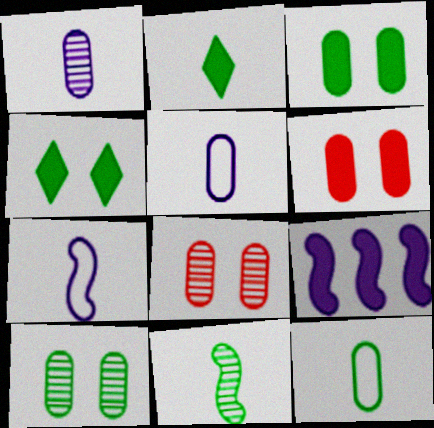[[2, 6, 9], 
[2, 11, 12]]